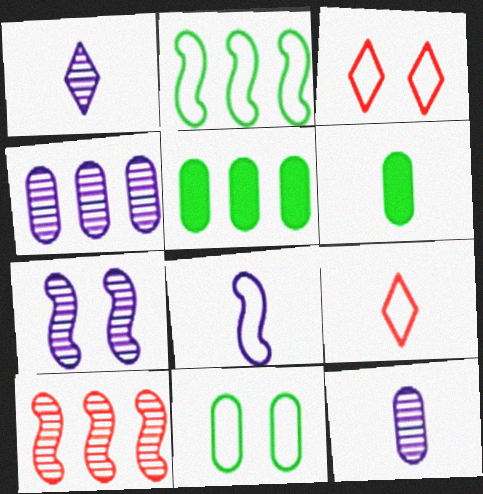[[1, 4, 7], 
[5, 7, 9]]